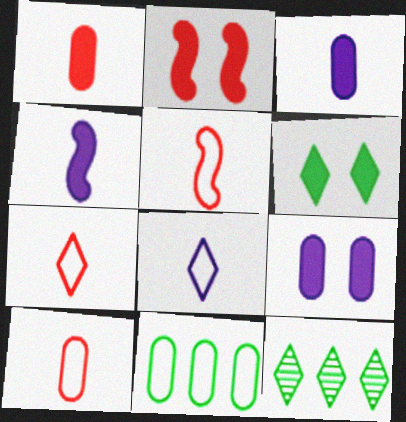[[2, 6, 9], 
[5, 7, 10], 
[5, 9, 12]]